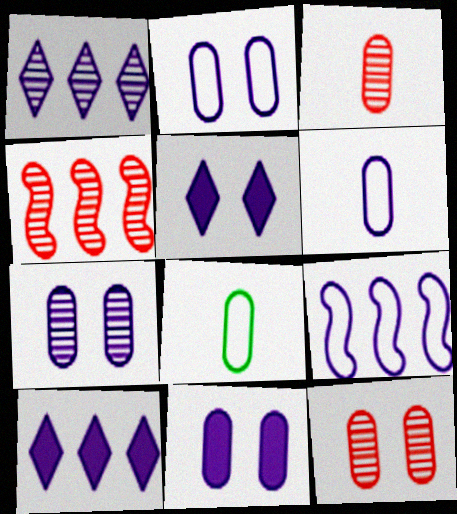[[2, 7, 11], 
[4, 5, 8]]